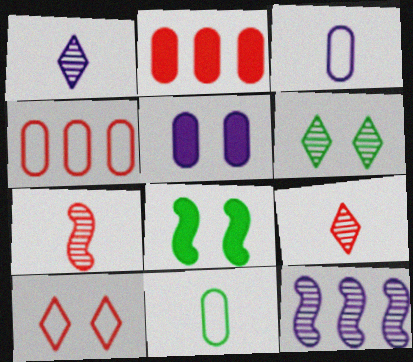[[1, 4, 8], 
[2, 7, 10]]